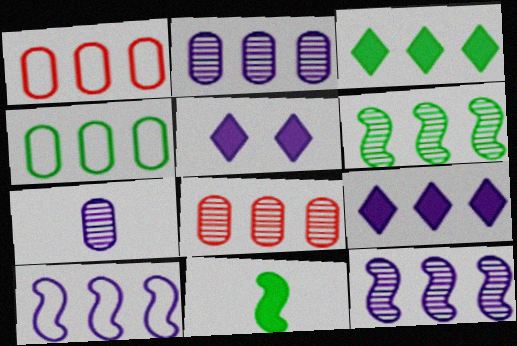[[1, 3, 12], 
[1, 6, 9], 
[2, 9, 10], 
[3, 4, 6], 
[3, 8, 10], 
[5, 7, 10]]